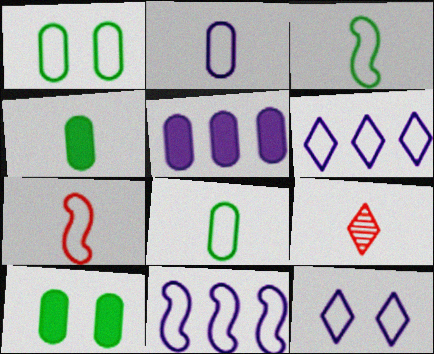[[1, 6, 7], 
[2, 11, 12], 
[9, 10, 11]]